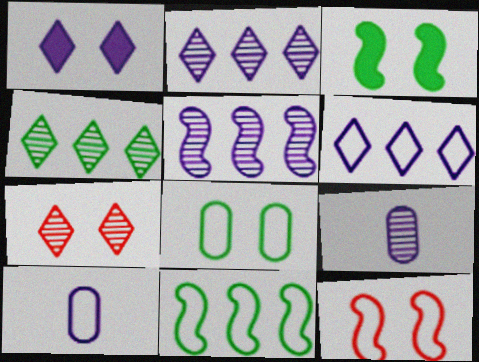[[1, 5, 10]]